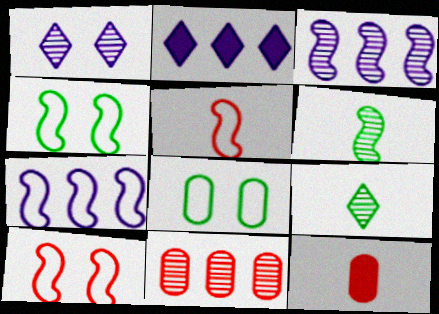[[1, 6, 11], 
[4, 5, 7]]